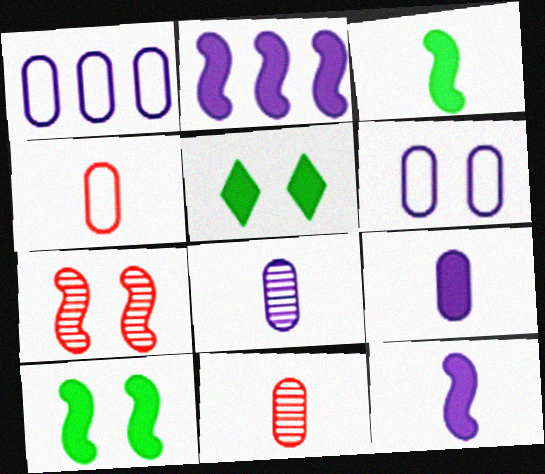[[5, 6, 7]]